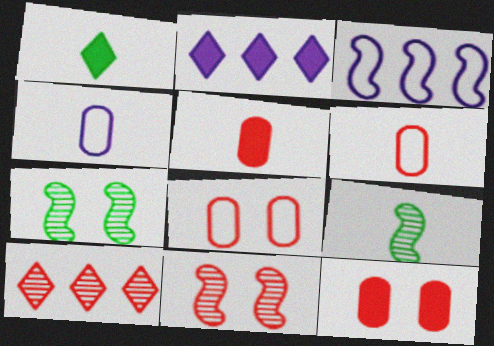[[2, 6, 7], 
[2, 8, 9]]